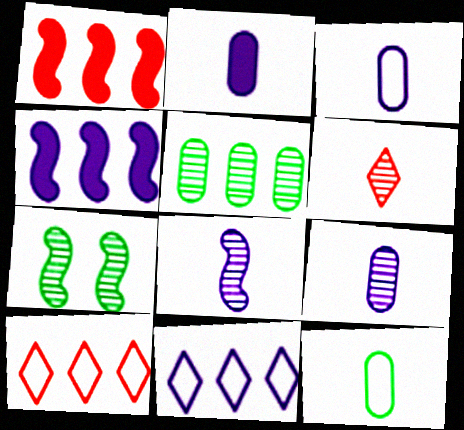[[1, 5, 11], 
[2, 3, 9], 
[2, 7, 10], 
[4, 5, 10]]